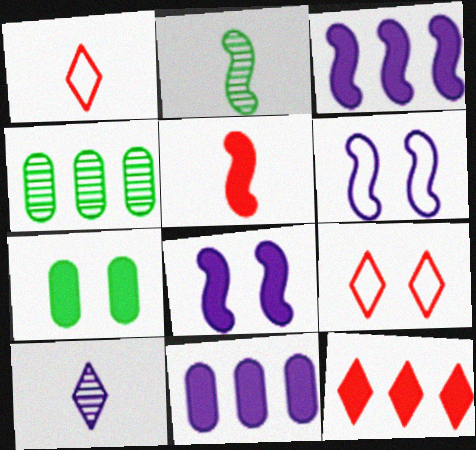[[1, 4, 8], 
[2, 9, 11], 
[6, 10, 11]]